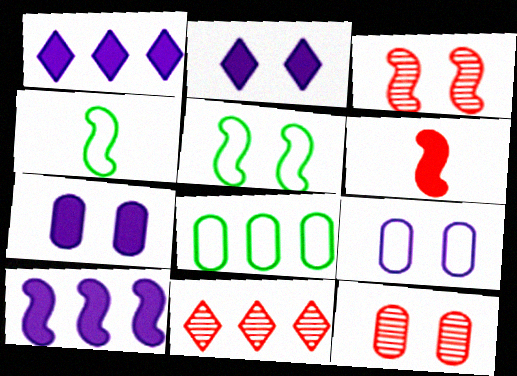[[1, 4, 12], 
[2, 5, 12], 
[3, 4, 10], 
[4, 7, 11], 
[8, 10, 11]]